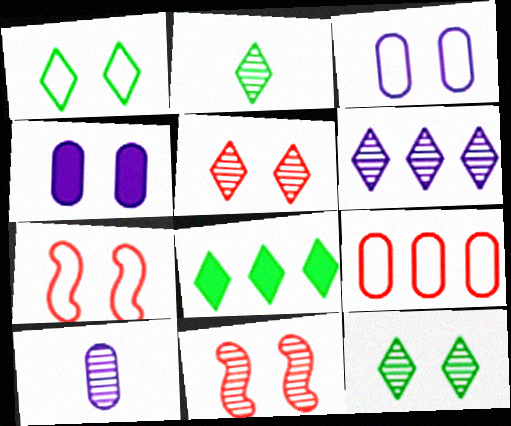[[1, 2, 8], 
[1, 3, 7], 
[1, 4, 11], 
[2, 5, 6], 
[4, 7, 12], 
[7, 8, 10]]